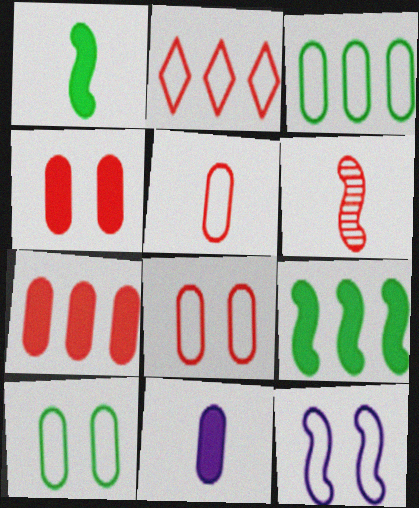[[2, 4, 6], 
[6, 9, 12]]